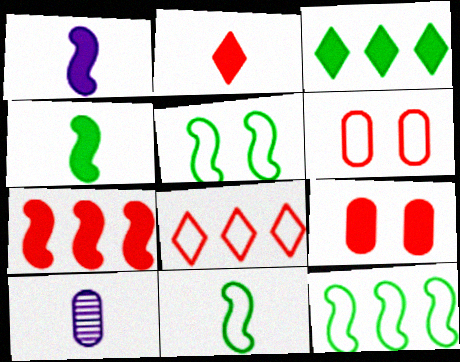[[1, 3, 9], 
[2, 7, 9], 
[2, 10, 11], 
[5, 11, 12]]